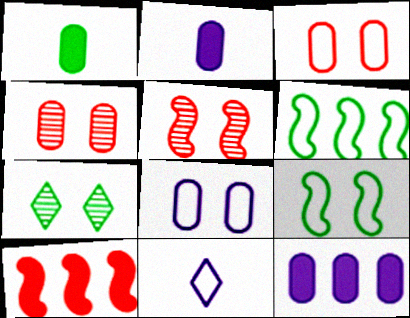[[1, 6, 7], 
[3, 6, 11]]